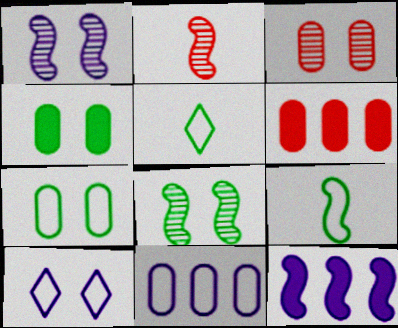[[1, 5, 6], 
[3, 5, 12]]